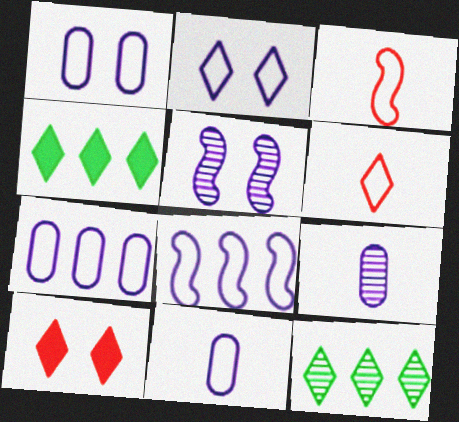[[1, 7, 11], 
[2, 8, 11]]